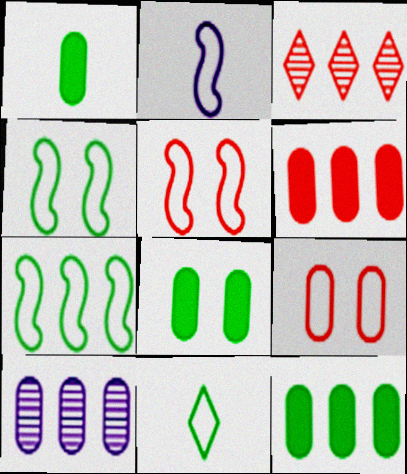[[1, 8, 12], 
[1, 9, 10], 
[2, 3, 8], 
[2, 5, 7]]